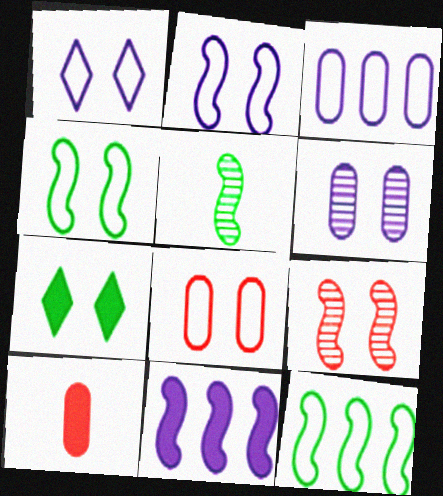[[1, 4, 8], 
[7, 10, 11]]